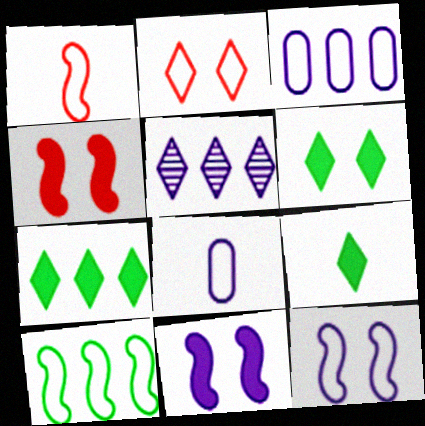[[1, 10, 12], 
[2, 5, 9], 
[2, 8, 10], 
[5, 8, 11], 
[6, 7, 9]]